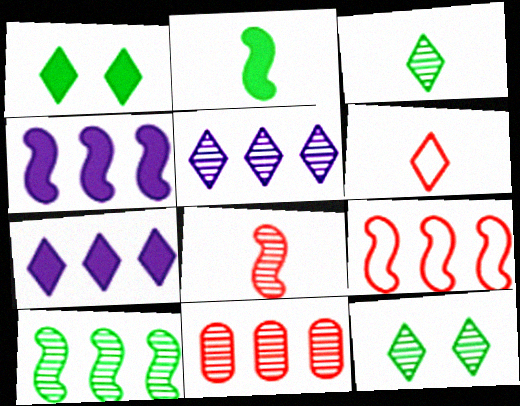[[1, 5, 6], 
[4, 9, 10], 
[5, 10, 11], 
[6, 7, 12]]